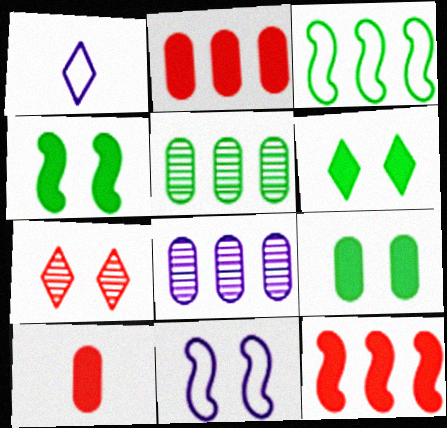[[4, 6, 9], 
[7, 9, 11]]